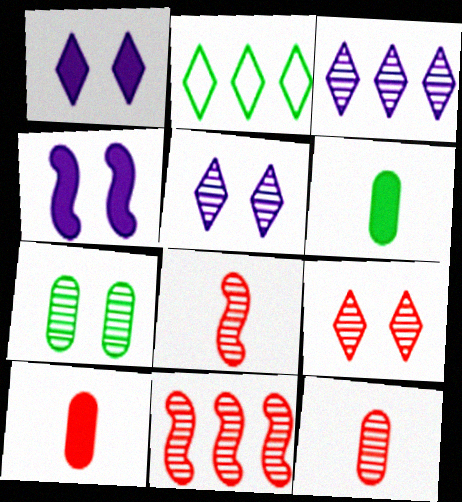[[2, 4, 12], 
[3, 7, 8], 
[9, 11, 12]]